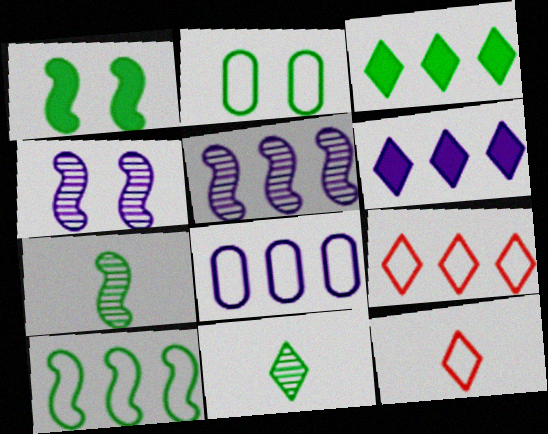[[1, 7, 10], 
[2, 3, 7], 
[5, 6, 8], 
[8, 9, 10]]